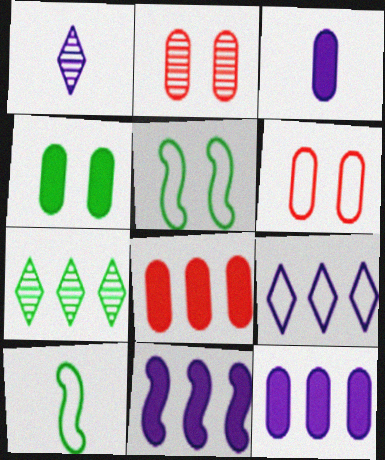[[1, 5, 8], 
[3, 4, 8], 
[4, 7, 10], 
[6, 9, 10]]